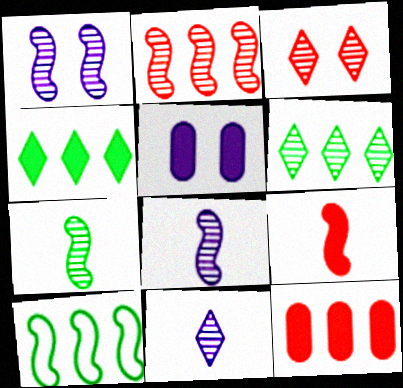[[1, 2, 7], 
[1, 9, 10], 
[3, 6, 11], 
[4, 5, 9]]